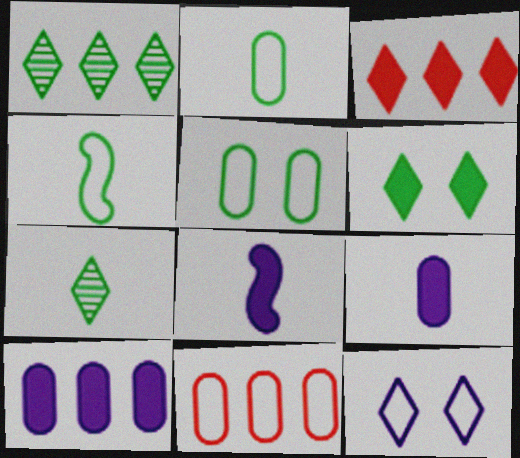[[3, 7, 12], 
[4, 11, 12]]